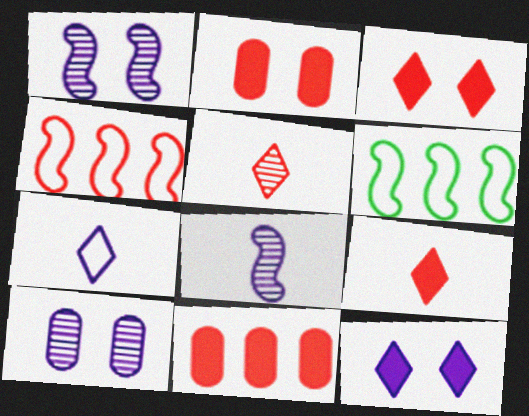[[2, 4, 5], 
[6, 9, 10]]